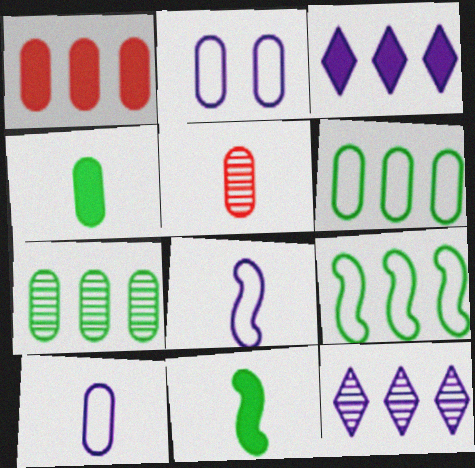[[1, 9, 12], 
[4, 5, 10]]